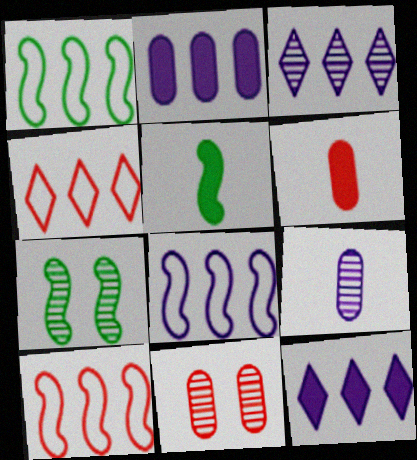[[1, 5, 7], 
[1, 8, 10], 
[2, 3, 8]]